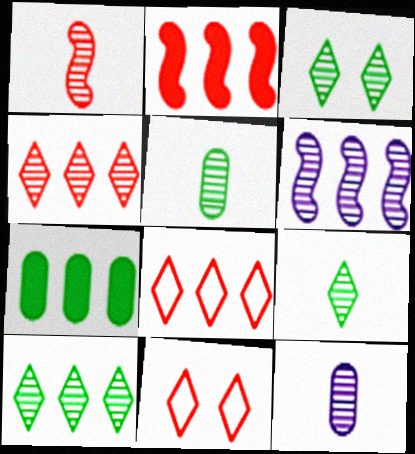[[1, 9, 12], 
[3, 9, 10], 
[6, 7, 8]]